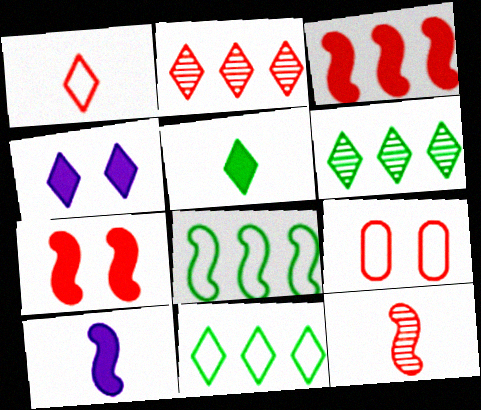[[1, 4, 6], 
[6, 9, 10]]